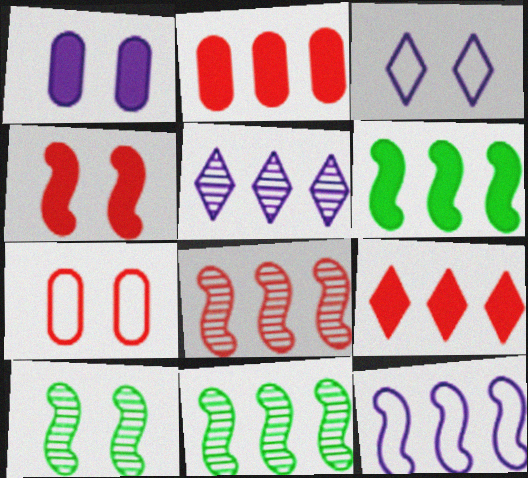[[6, 8, 12]]